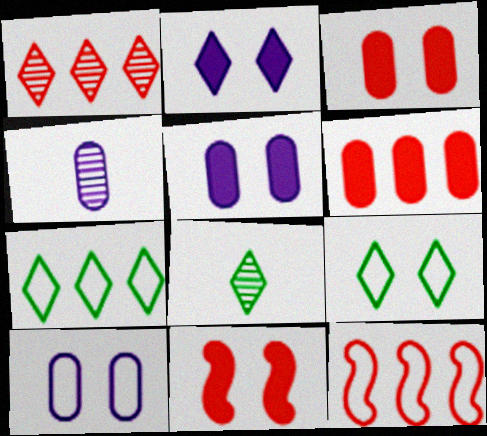[[1, 6, 12], 
[4, 7, 11], 
[5, 8, 12]]